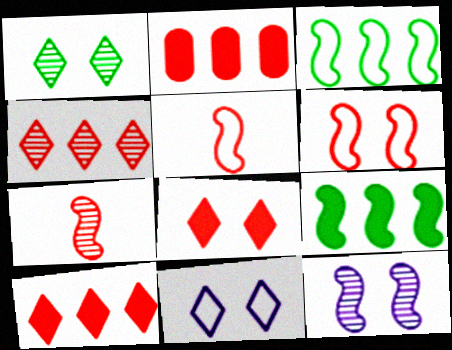[[1, 8, 11], 
[5, 9, 12]]